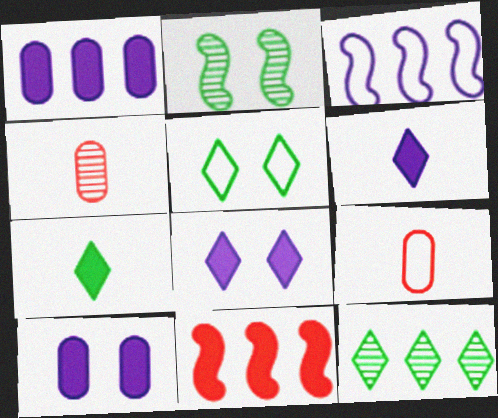[[3, 5, 9], 
[5, 7, 12], 
[7, 10, 11]]